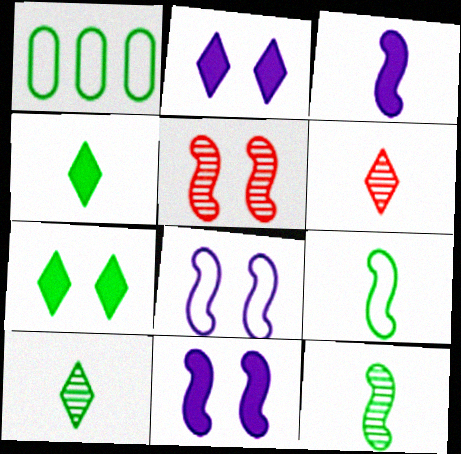[[1, 6, 11], 
[1, 7, 12]]